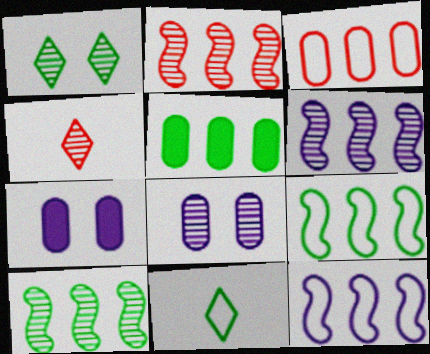[[2, 6, 10], 
[2, 7, 11], 
[4, 7, 9], 
[4, 8, 10]]